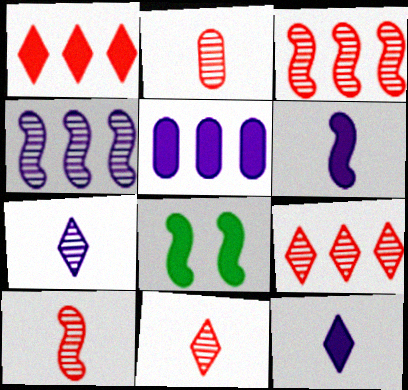[[2, 10, 11]]